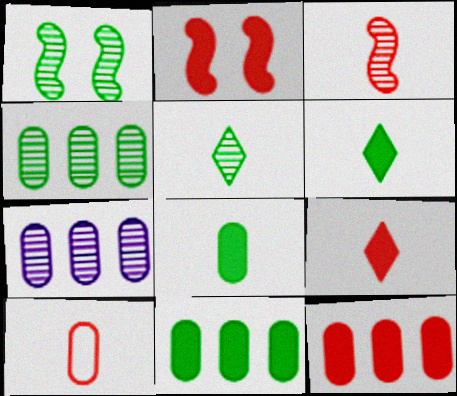[[1, 4, 5], 
[2, 9, 12], 
[3, 9, 10]]